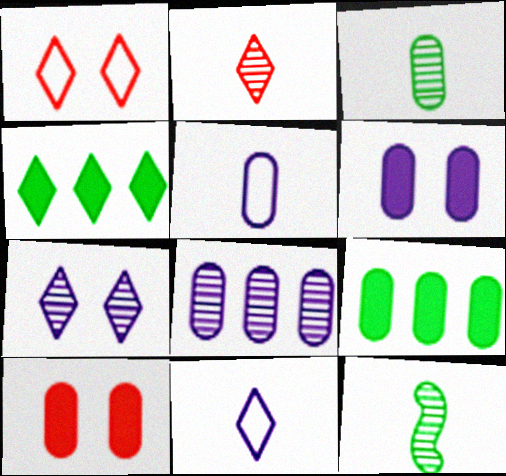[[5, 6, 8]]